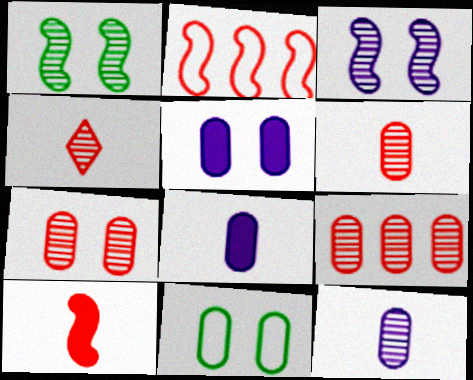[[5, 7, 11], 
[6, 7, 9], 
[8, 9, 11]]